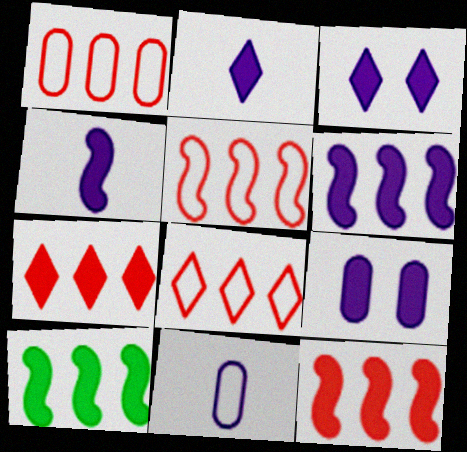[[1, 5, 8], 
[2, 6, 9], 
[6, 10, 12]]